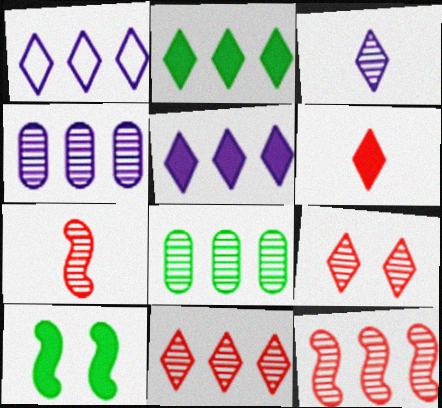[[1, 2, 11]]